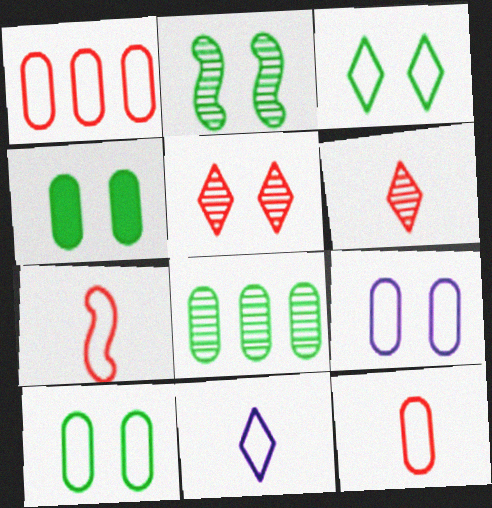[[2, 3, 4]]